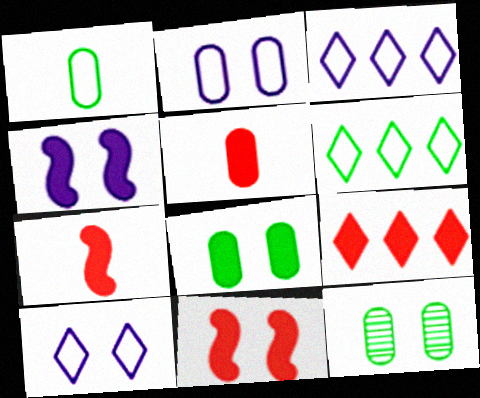[[3, 7, 12], 
[5, 9, 11], 
[10, 11, 12]]